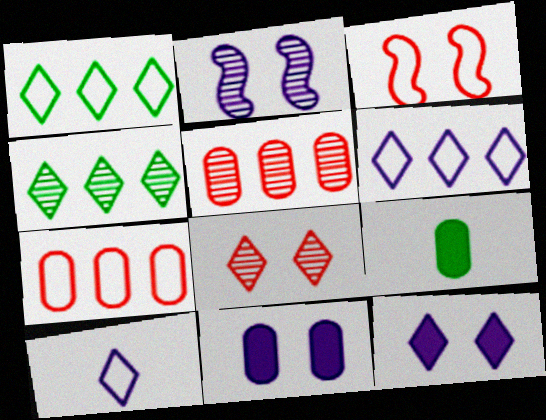[]